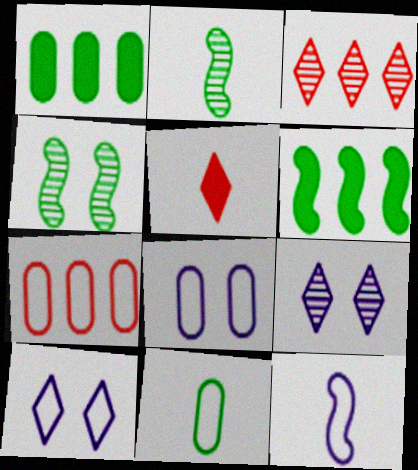[[7, 8, 11]]